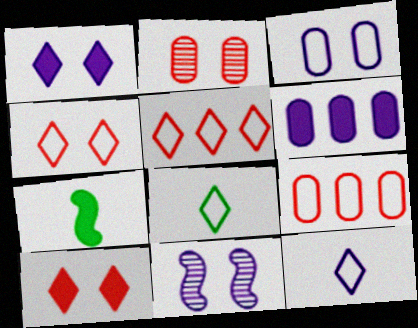[[1, 3, 11], 
[6, 7, 10], 
[6, 11, 12]]